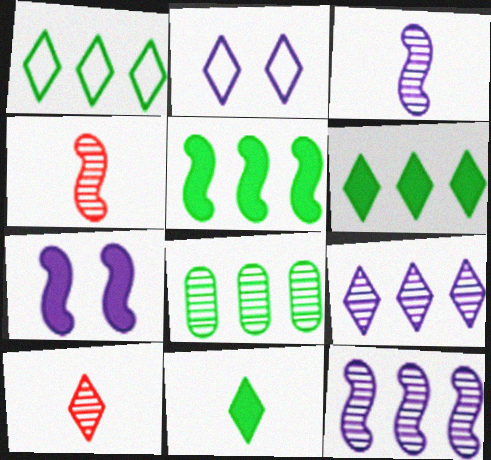[[1, 5, 8], 
[2, 6, 10]]